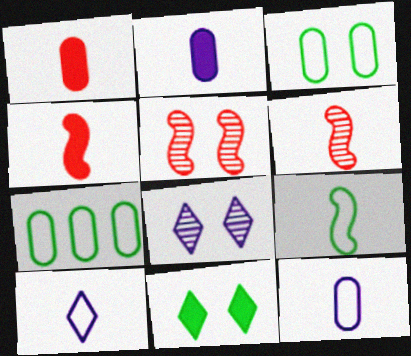[[4, 7, 8]]